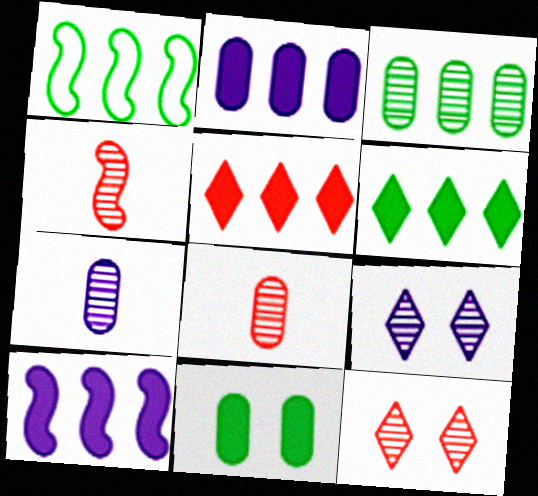[[1, 3, 6], 
[3, 4, 9]]